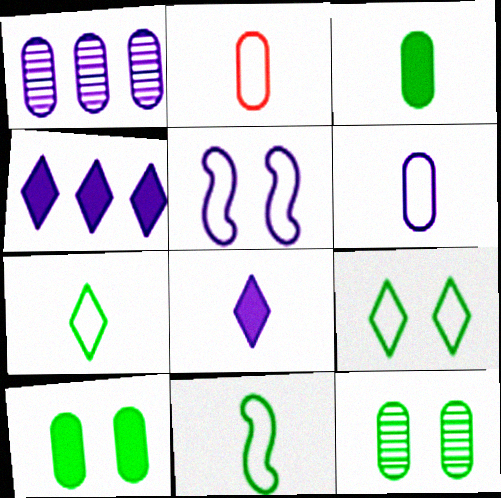[[1, 2, 10], 
[1, 5, 8]]